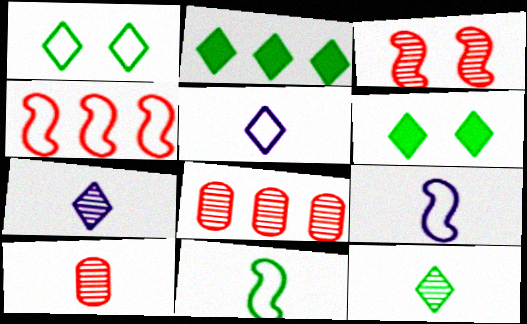[[1, 2, 12], 
[6, 8, 9]]